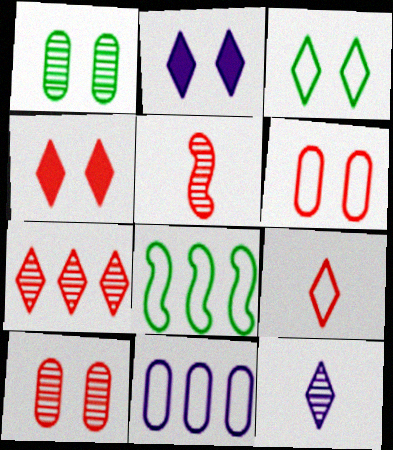[[4, 7, 9], 
[5, 7, 10]]